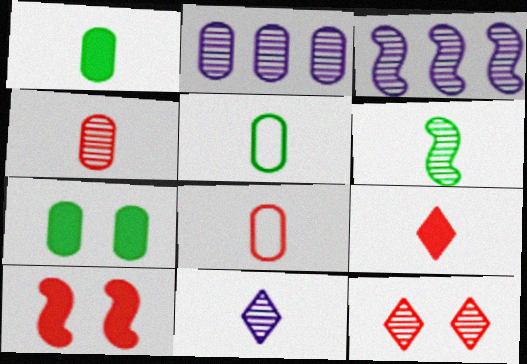[[2, 6, 12], 
[2, 7, 8], 
[4, 6, 11]]